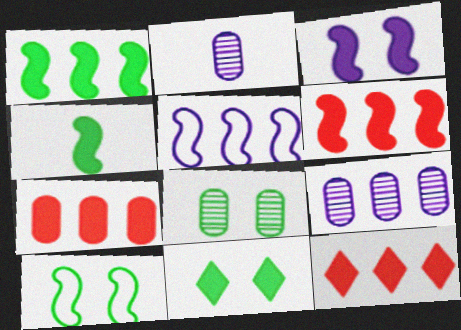[[2, 10, 12], 
[3, 4, 6], 
[6, 7, 12], 
[8, 10, 11]]